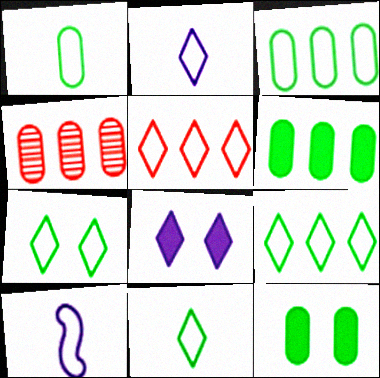[[2, 5, 7], 
[7, 9, 11]]